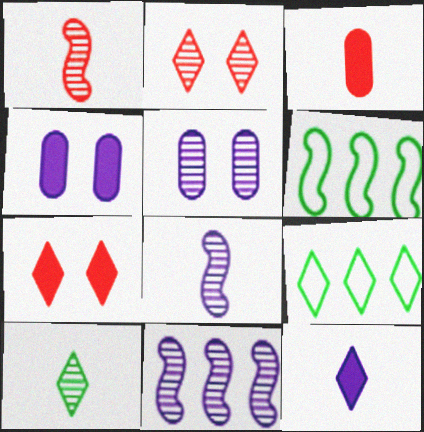[[1, 4, 9], 
[2, 9, 12]]